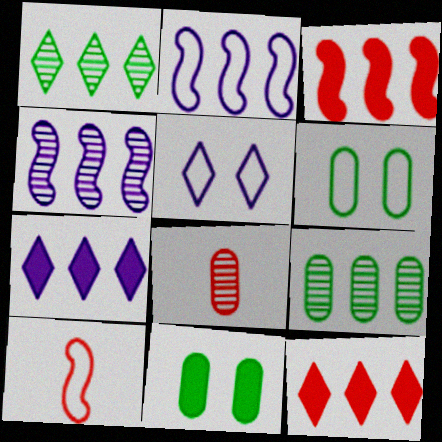[[2, 9, 12]]